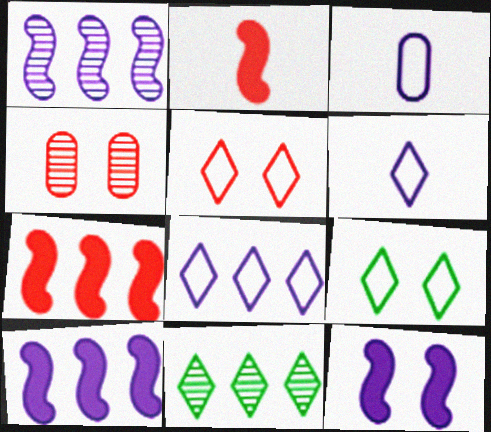[[4, 9, 12]]